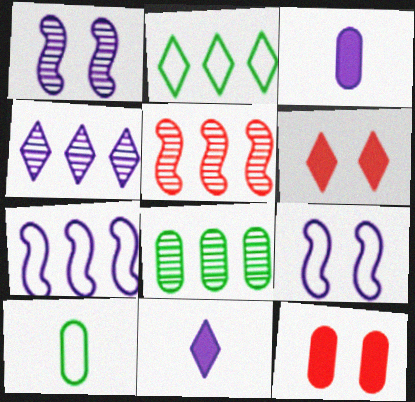[[3, 4, 9], 
[4, 5, 8]]